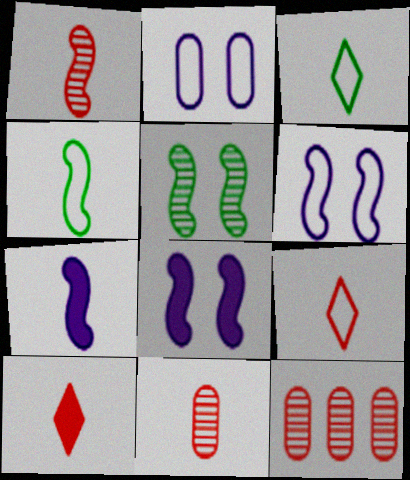[[1, 4, 7], 
[3, 7, 11], 
[3, 8, 12]]